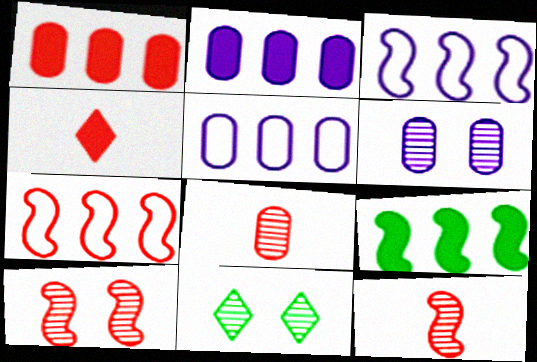[[6, 10, 11]]